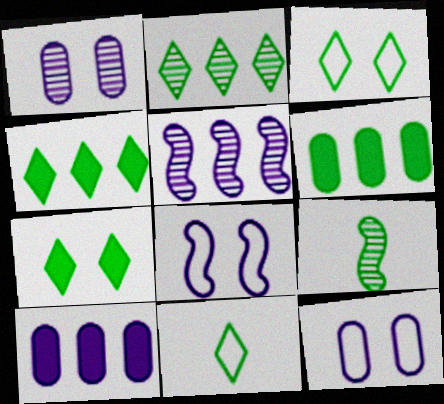[[2, 7, 11], 
[3, 6, 9]]